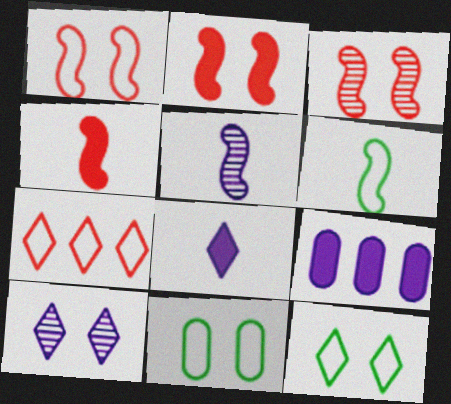[[1, 2, 3], 
[2, 10, 11], 
[4, 5, 6]]